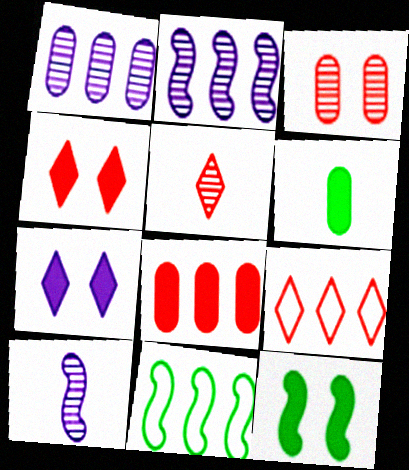[[4, 5, 9]]